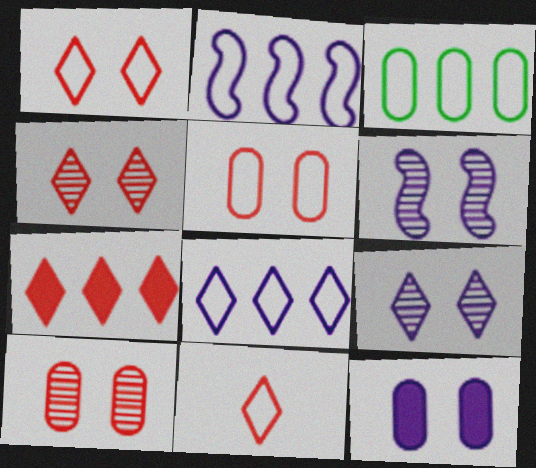[[4, 7, 11]]